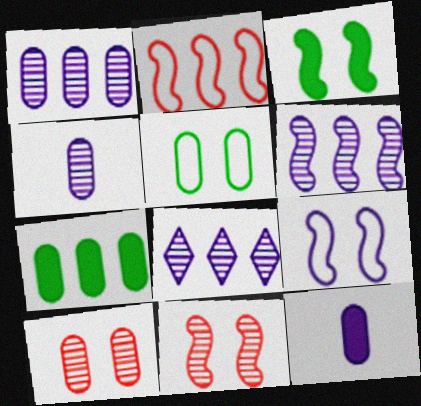[[1, 6, 8], 
[2, 7, 8], 
[3, 9, 11], 
[8, 9, 12]]